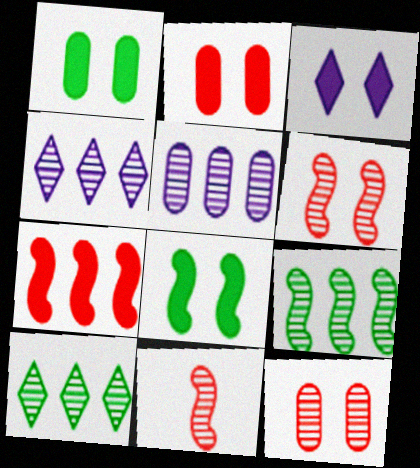[[2, 3, 8]]